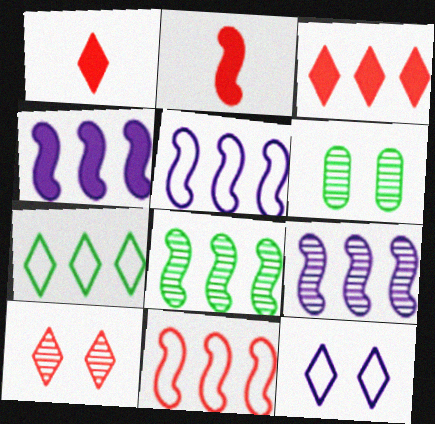[[1, 5, 6], 
[4, 5, 9], 
[4, 8, 11]]